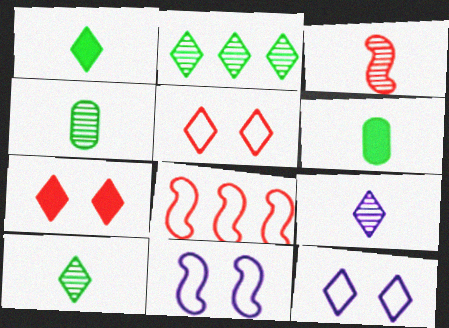[[3, 4, 9]]